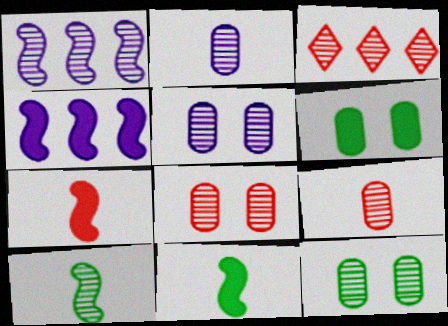[[3, 5, 10], 
[5, 8, 12]]